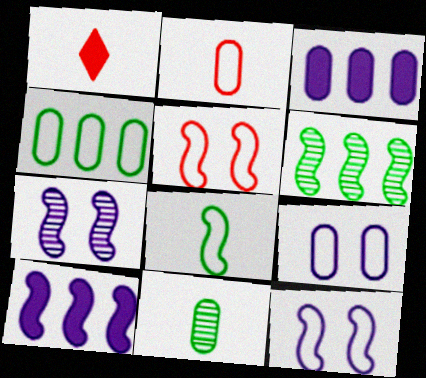[[1, 4, 7], 
[1, 6, 9], 
[2, 4, 9]]